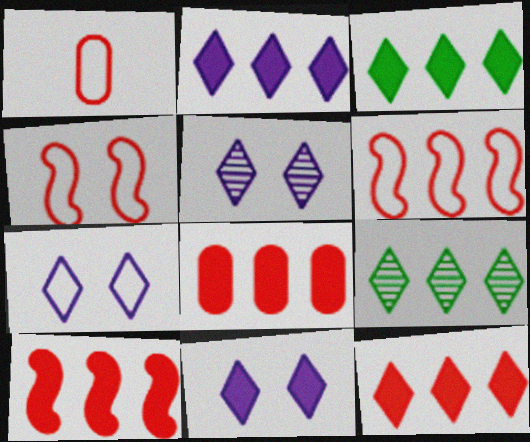[[2, 3, 12], 
[5, 7, 11], 
[8, 10, 12]]